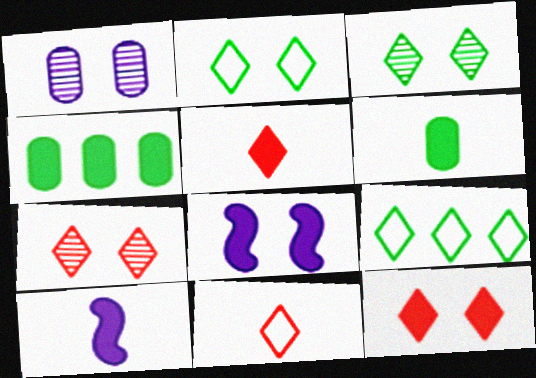[[4, 5, 8], 
[4, 10, 12], 
[5, 6, 10]]